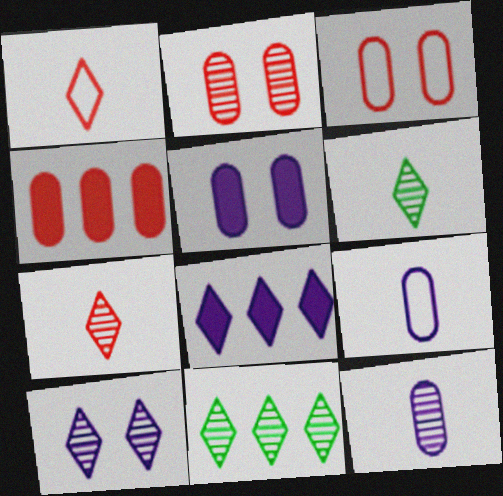[[7, 10, 11]]